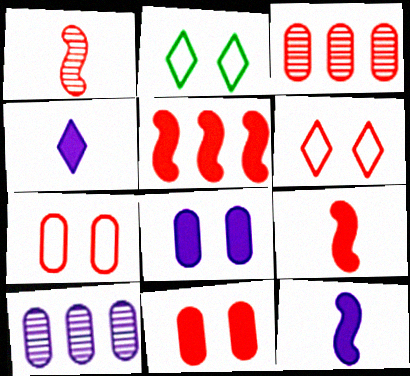[[2, 3, 12], 
[2, 9, 10], 
[3, 6, 9]]